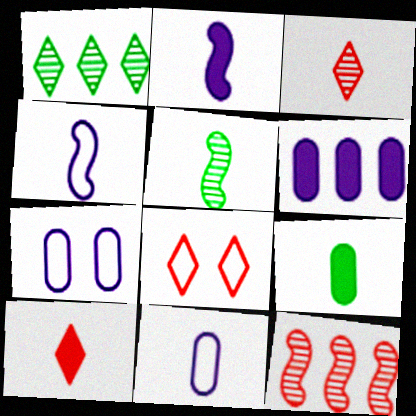[[2, 9, 10], 
[3, 4, 9], 
[5, 6, 8], 
[5, 10, 11]]